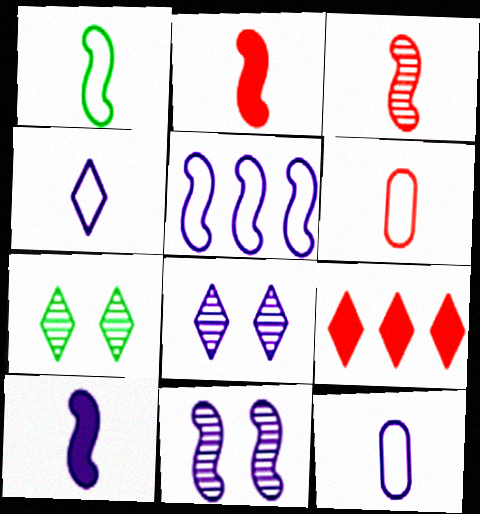[[1, 3, 10], 
[1, 4, 6], 
[4, 7, 9], 
[5, 10, 11]]